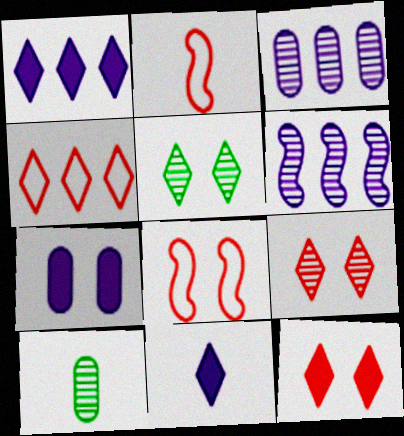[[1, 8, 10], 
[2, 10, 11], 
[4, 5, 11], 
[5, 7, 8], 
[6, 9, 10]]